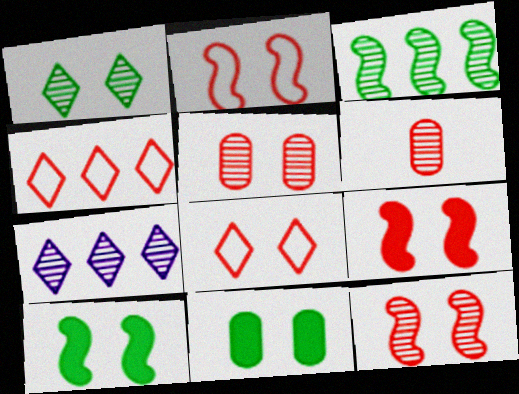[[2, 9, 12], 
[4, 6, 9], 
[5, 8, 9]]